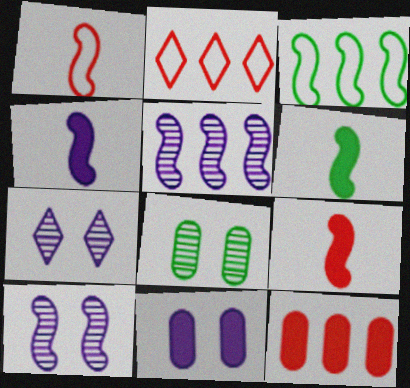[[2, 4, 8], 
[3, 9, 10], 
[4, 6, 9]]